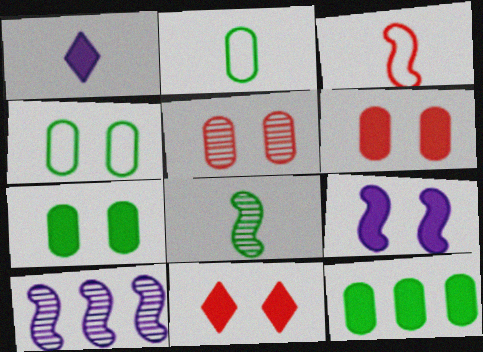[[2, 10, 11], 
[7, 9, 11]]